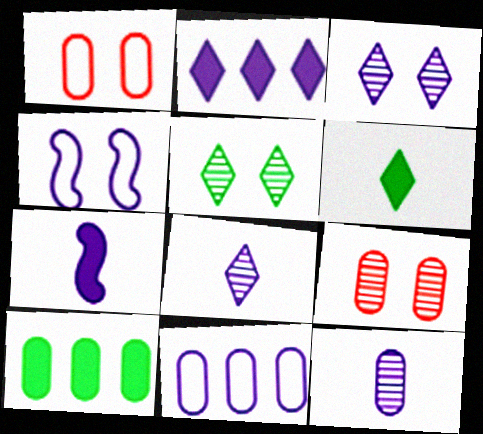[[1, 10, 12], 
[2, 4, 12], 
[3, 7, 11]]